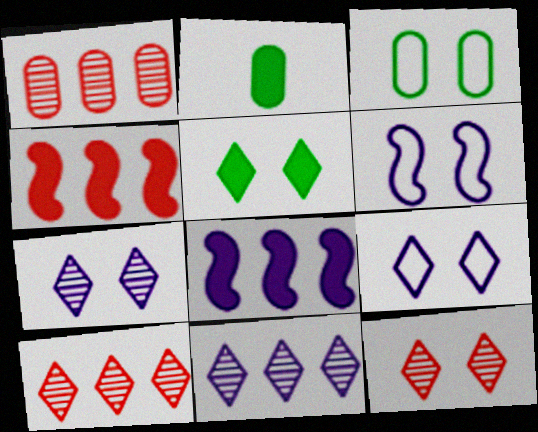[[2, 6, 10], 
[5, 9, 12]]